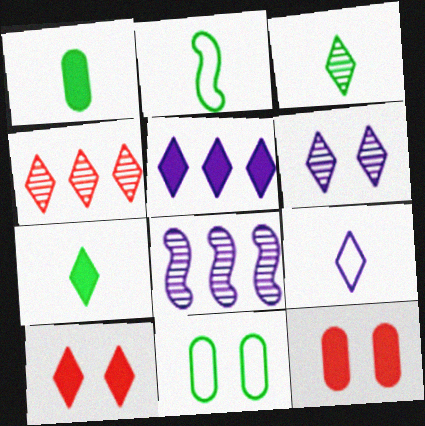[[1, 2, 3], 
[3, 4, 6], 
[5, 6, 9], 
[5, 7, 10]]